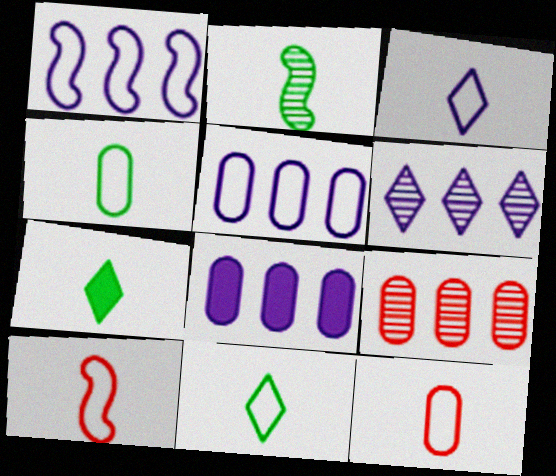[[1, 6, 8], 
[2, 4, 7], 
[3, 4, 10]]